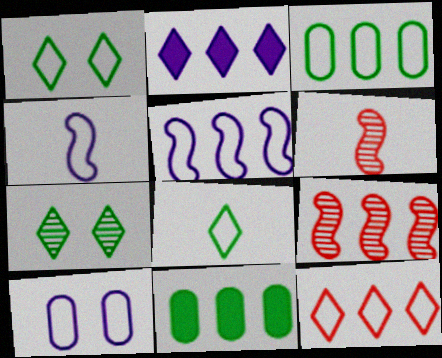[[2, 3, 9], 
[3, 5, 12]]